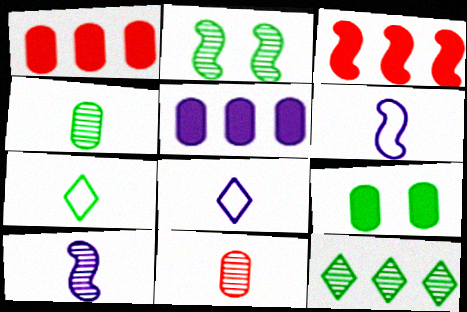[[1, 2, 8], 
[2, 3, 6], 
[2, 4, 12]]